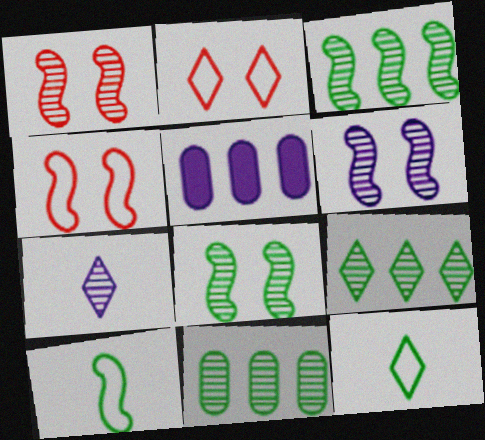[[1, 5, 12], 
[1, 6, 8], 
[1, 7, 11], 
[3, 9, 11]]